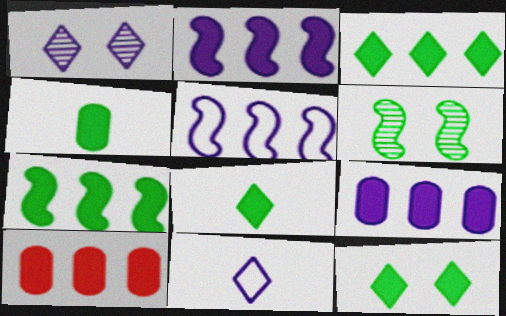[[2, 3, 10], 
[3, 8, 12], 
[4, 7, 12], 
[6, 10, 11]]